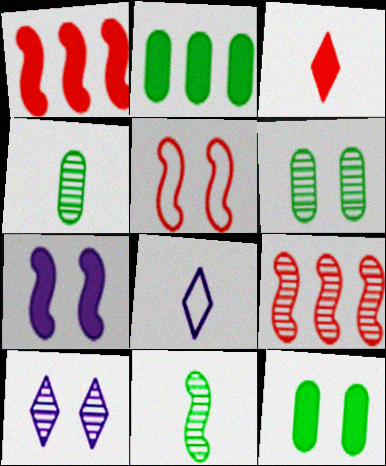[[1, 6, 8], 
[2, 3, 7], 
[4, 9, 10], 
[5, 10, 12], 
[8, 9, 12]]